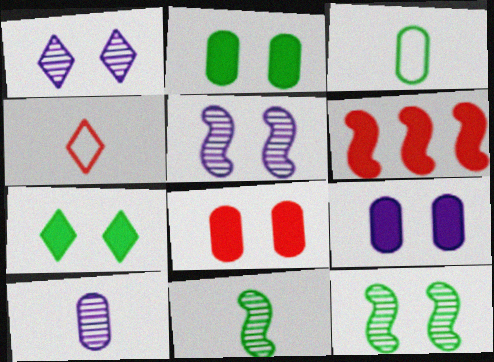[[1, 3, 6], 
[2, 8, 9]]